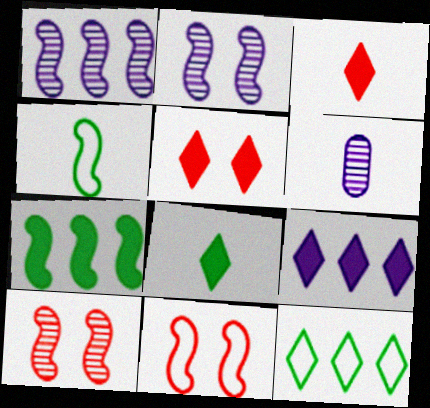[[3, 4, 6], 
[5, 8, 9]]